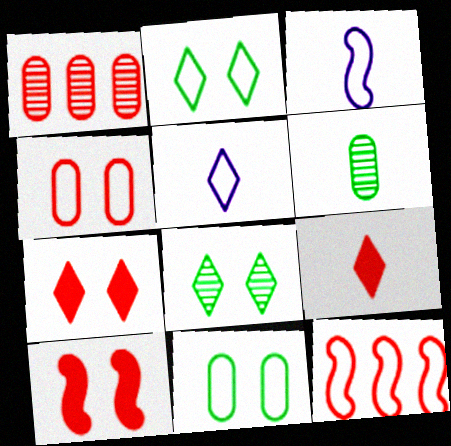[[3, 6, 9], 
[5, 11, 12]]